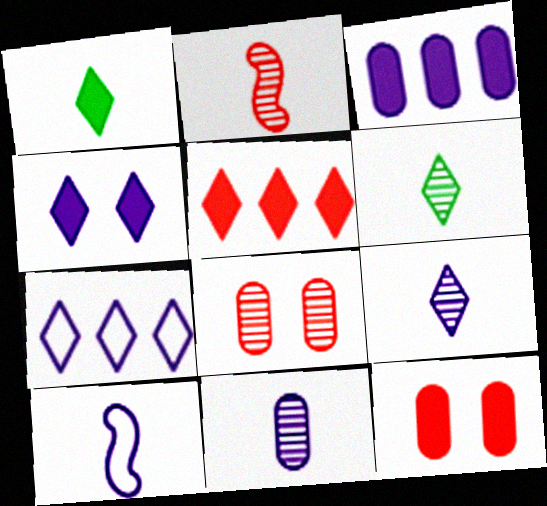[[1, 4, 5], 
[2, 6, 11], 
[4, 7, 9]]